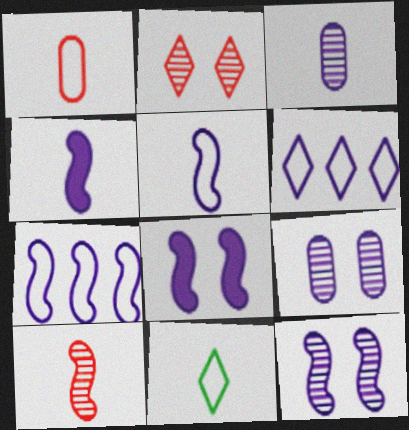[[1, 5, 11], 
[3, 6, 8], 
[4, 6, 9], 
[4, 7, 12]]